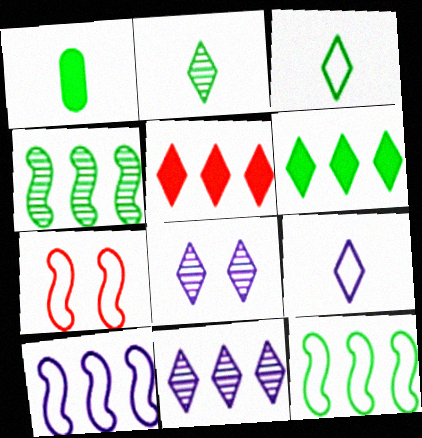[[1, 7, 11], 
[3, 5, 8]]